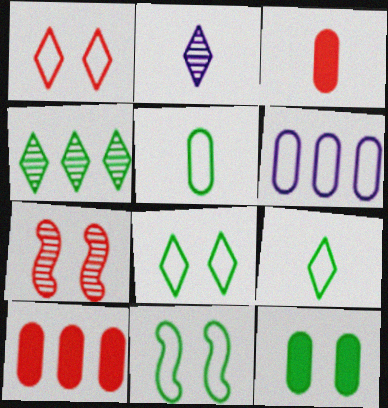[[2, 10, 11]]